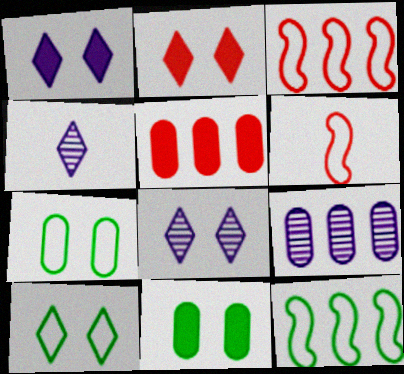[[2, 8, 10], 
[3, 4, 11]]